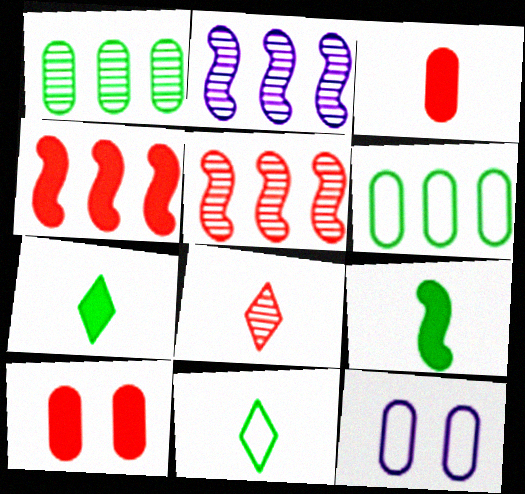[[1, 3, 12], 
[2, 10, 11], 
[5, 7, 12]]